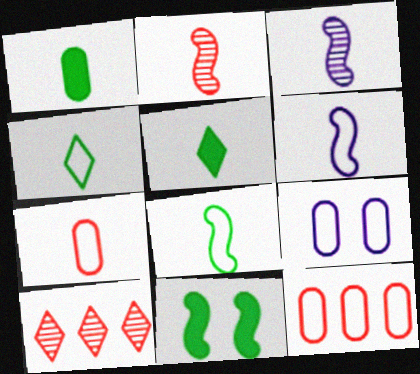[[3, 5, 7], 
[4, 6, 7]]